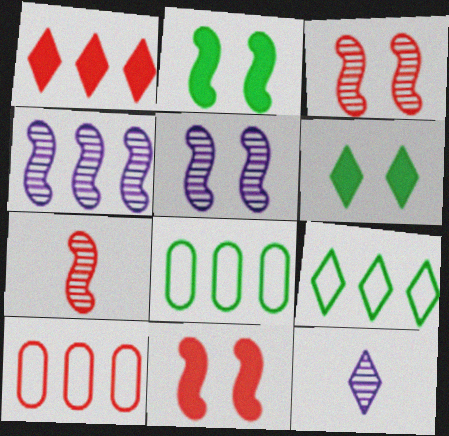[[1, 4, 8], 
[2, 10, 12], 
[8, 11, 12]]